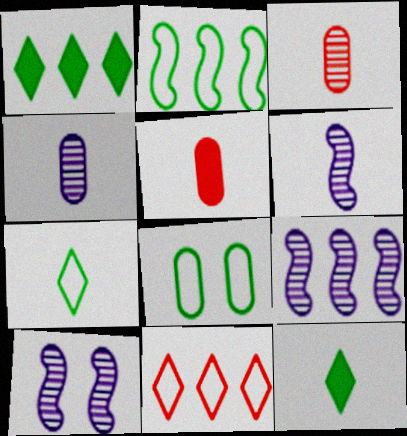[[2, 7, 8], 
[5, 6, 7], 
[6, 9, 10]]